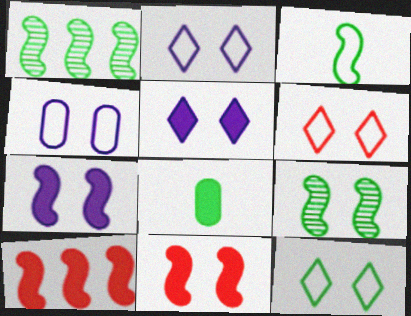[[1, 8, 12], 
[2, 6, 12], 
[5, 8, 10]]